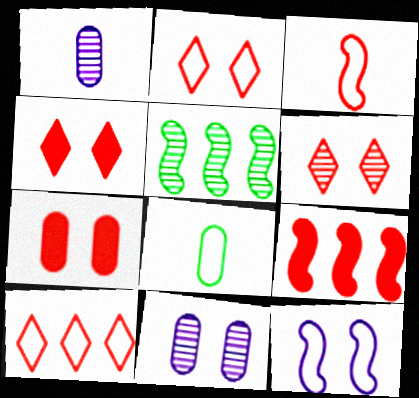[[1, 5, 6], 
[2, 4, 6], 
[8, 10, 12]]